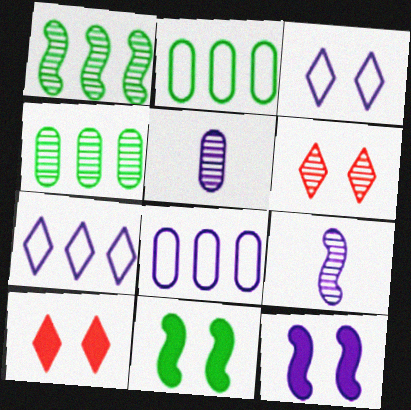[[1, 5, 6], 
[2, 9, 10], 
[4, 6, 9], 
[5, 7, 12]]